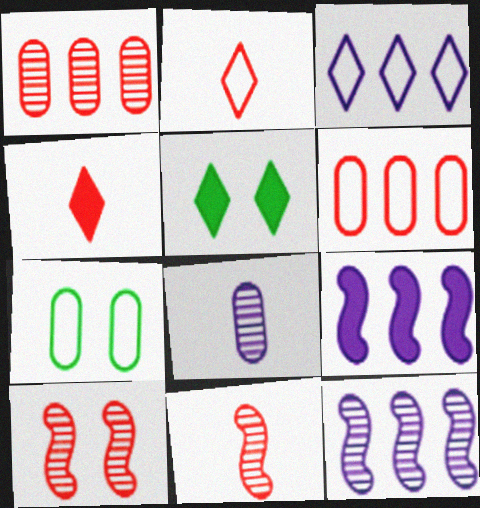[[4, 6, 10], 
[4, 7, 12]]